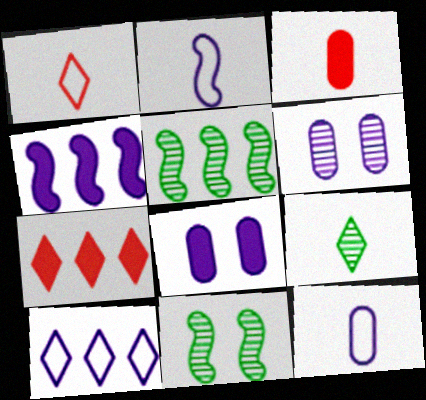[[1, 5, 8], 
[2, 3, 9], 
[3, 10, 11], 
[7, 11, 12]]